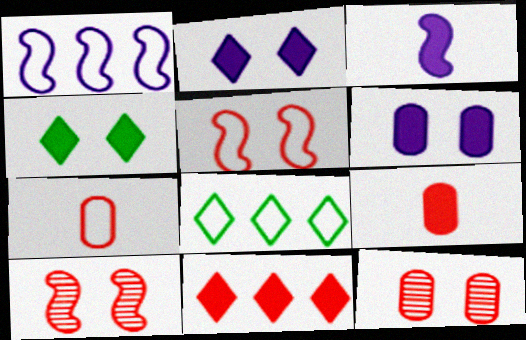[[3, 8, 12], 
[7, 10, 11]]